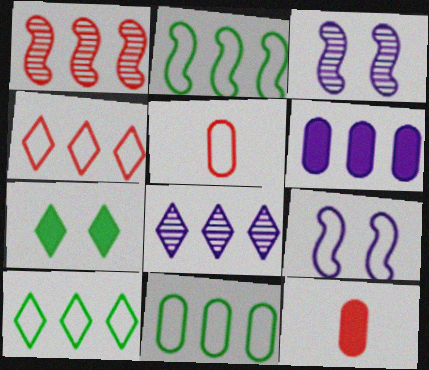[[1, 6, 10], 
[2, 10, 11], 
[3, 10, 12], 
[5, 9, 10]]